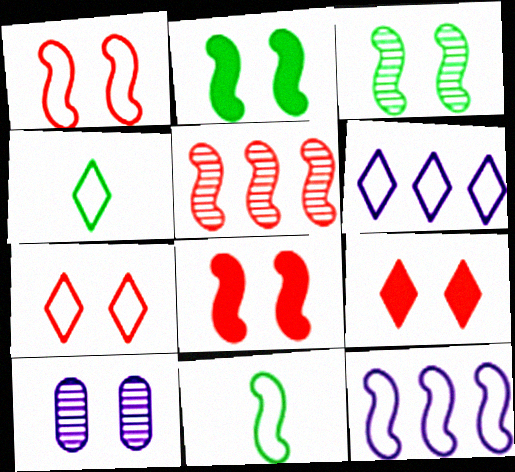[[1, 11, 12], 
[2, 7, 10], 
[4, 6, 7]]